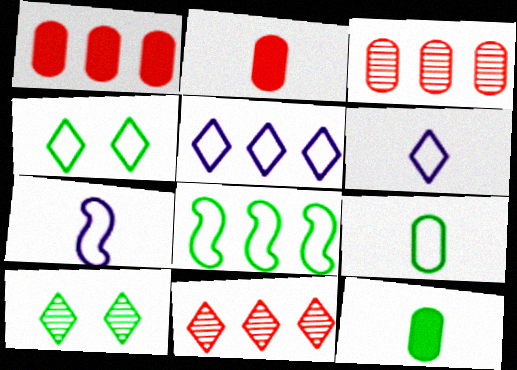[[1, 7, 10], 
[4, 8, 9], 
[8, 10, 12]]